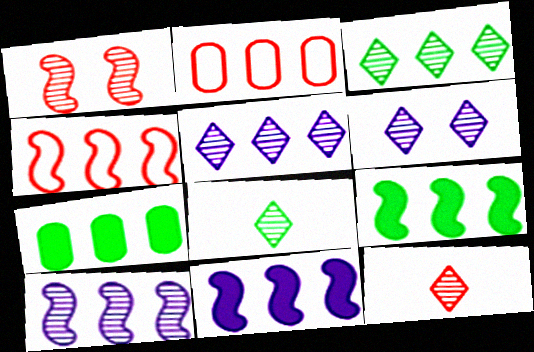[[2, 3, 11], 
[2, 5, 9], 
[3, 6, 12], 
[4, 5, 7], 
[4, 9, 10]]